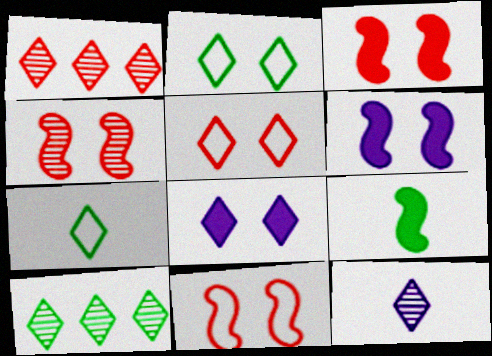[[1, 7, 8], 
[3, 4, 11]]